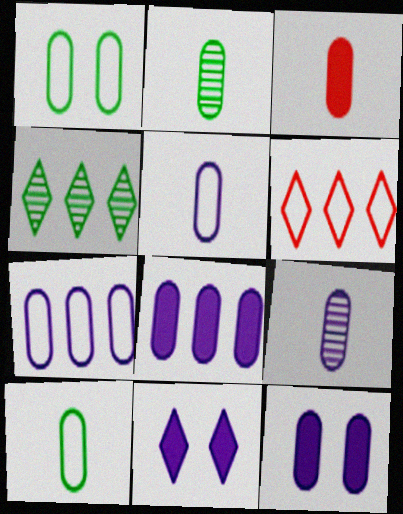[[2, 3, 5], 
[3, 9, 10], 
[7, 9, 12]]